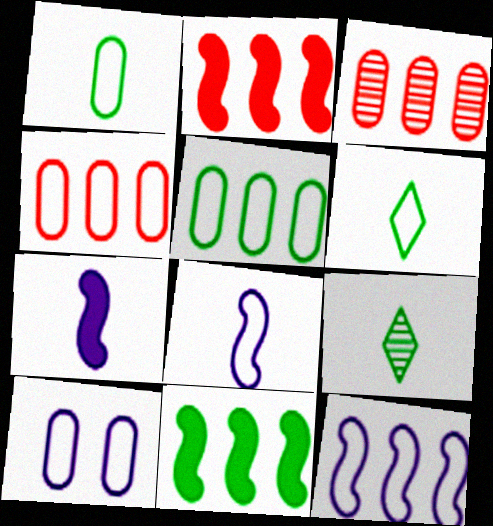[[1, 4, 10], 
[2, 9, 10]]